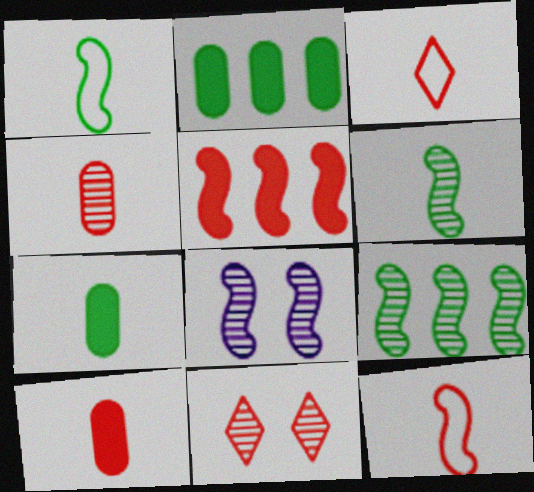[[1, 5, 8], 
[2, 3, 8]]